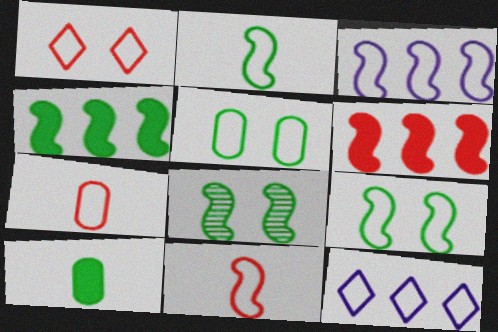[[2, 4, 8], 
[3, 9, 11], 
[5, 11, 12], 
[7, 9, 12]]